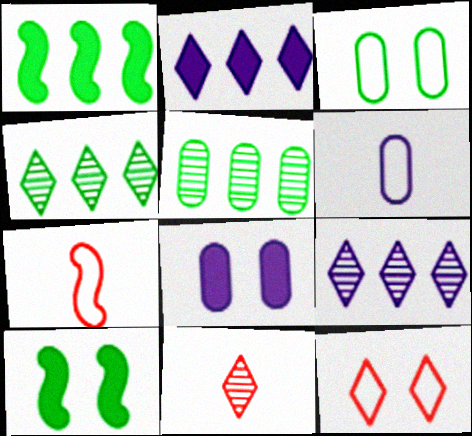[[4, 7, 8]]